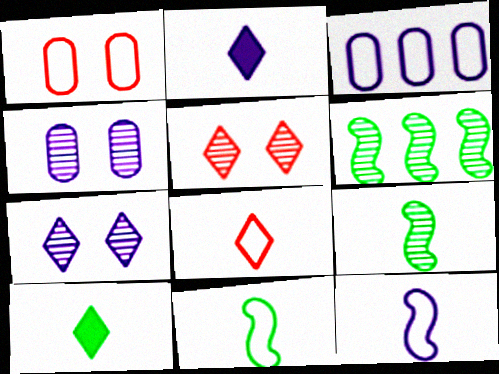[[1, 2, 6]]